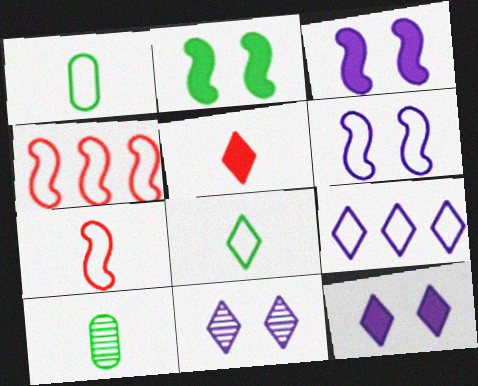[[4, 10, 12]]